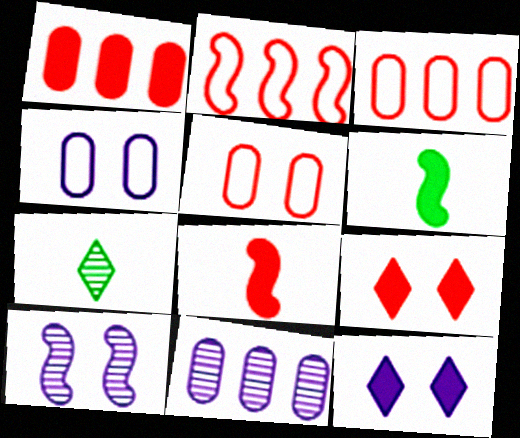[[1, 6, 12], 
[1, 8, 9], 
[2, 6, 10], 
[4, 10, 12]]